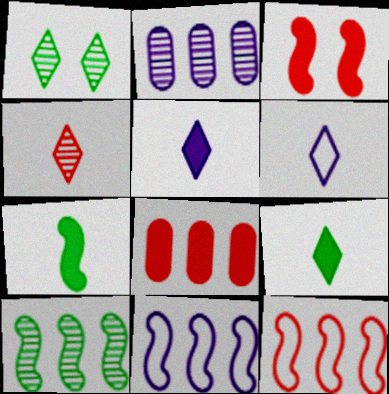[[4, 6, 9]]